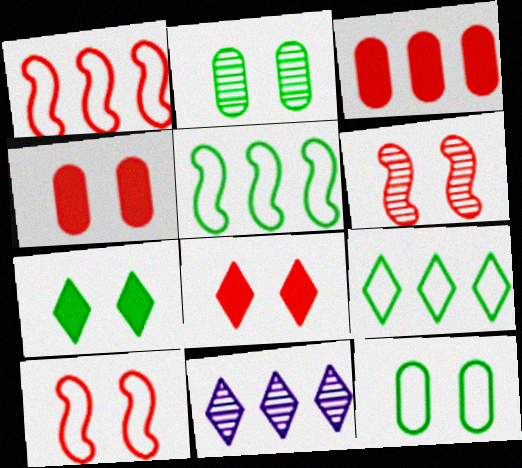[[3, 5, 11]]